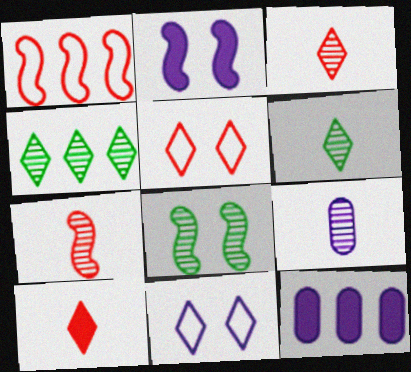[[1, 4, 12], 
[4, 10, 11], 
[6, 7, 9]]